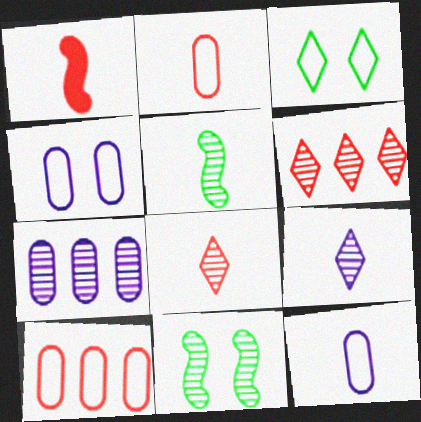[[1, 2, 8], 
[1, 3, 7], 
[7, 8, 11]]